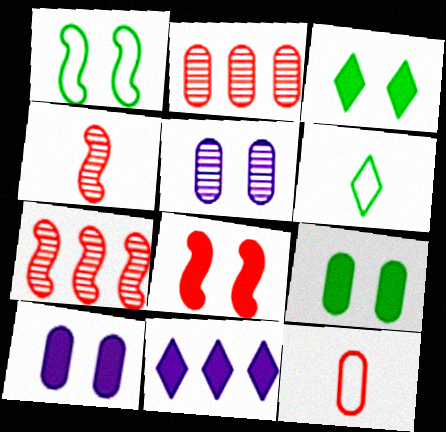[[3, 8, 10], 
[6, 7, 10]]